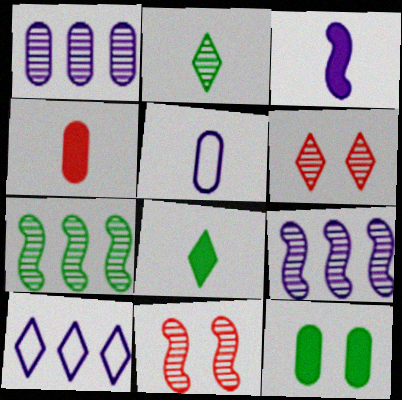[[1, 2, 11], 
[3, 4, 8], 
[6, 8, 10]]